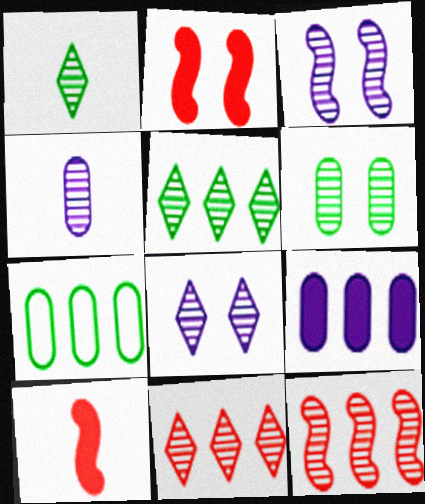[[1, 8, 11], 
[7, 8, 10]]